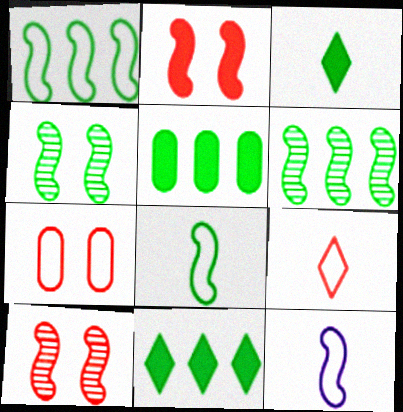[[2, 6, 12]]